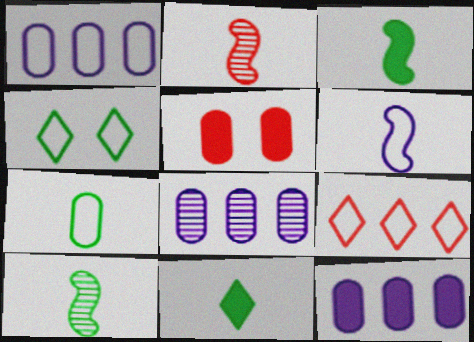[[1, 8, 12], 
[2, 3, 6], 
[2, 4, 12], 
[2, 5, 9], 
[5, 7, 8], 
[7, 10, 11]]